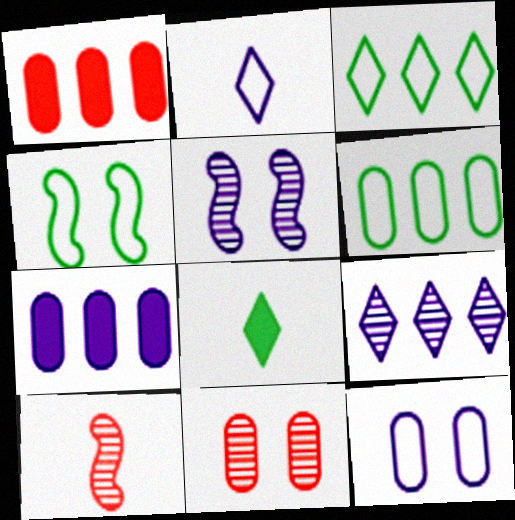[[2, 5, 7]]